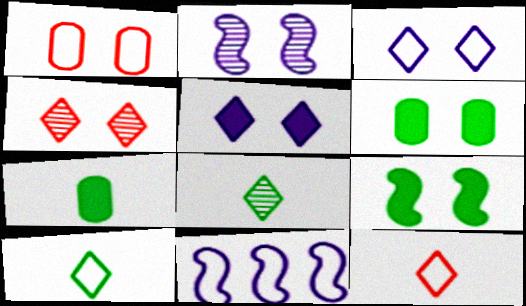[[1, 10, 11], 
[4, 7, 11]]